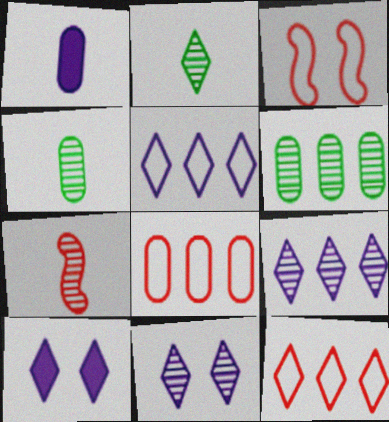[[2, 10, 12], 
[6, 7, 11]]